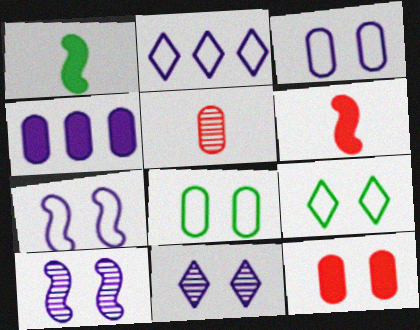[[4, 5, 8], 
[9, 10, 12]]